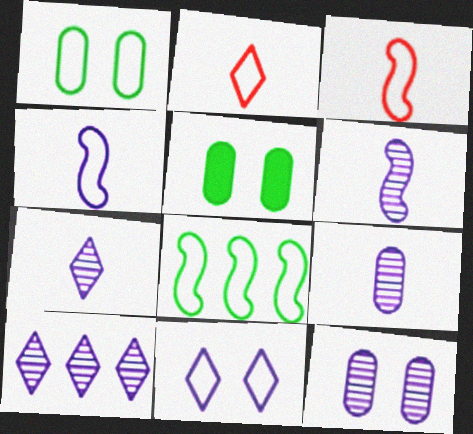[[3, 5, 10], 
[6, 7, 9], 
[6, 10, 12]]